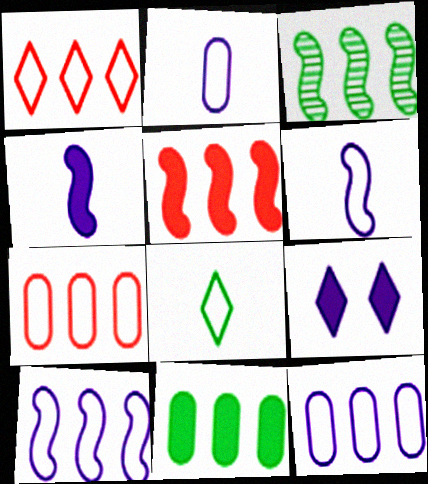[[3, 5, 10]]